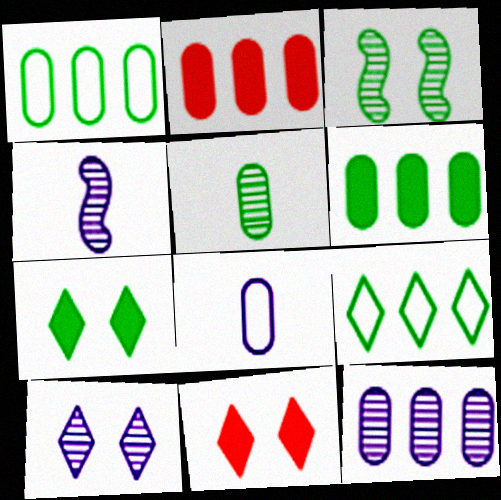[[1, 2, 12], 
[1, 4, 11], 
[4, 10, 12]]